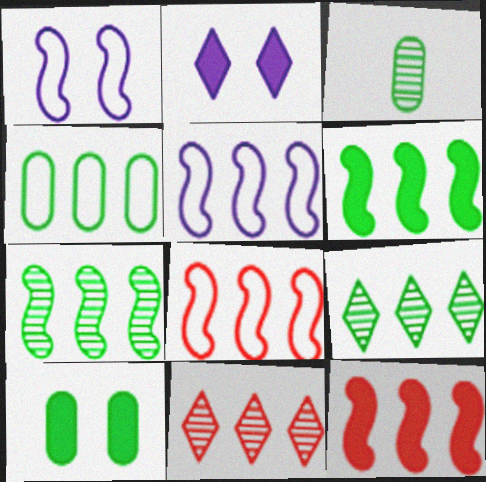[[2, 3, 8], 
[3, 4, 10], 
[4, 6, 9], 
[5, 7, 12]]